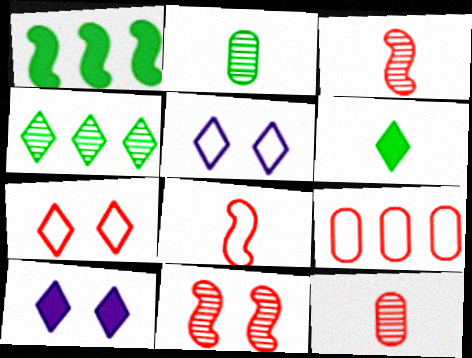[[1, 5, 12], 
[7, 8, 9]]